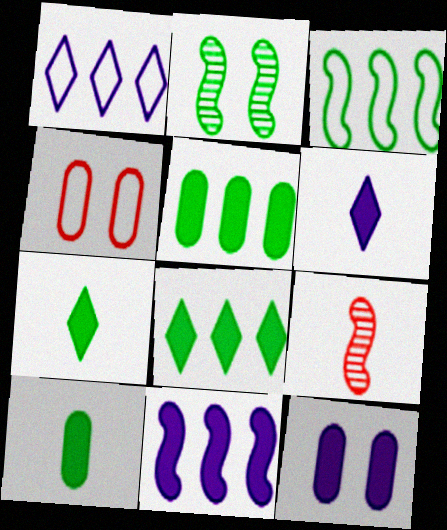[[6, 11, 12]]